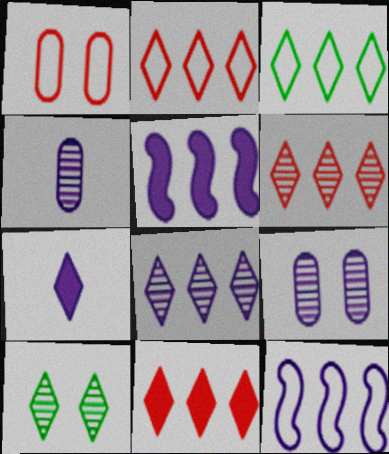[[2, 6, 11], 
[2, 7, 10], 
[3, 8, 11], 
[7, 9, 12]]